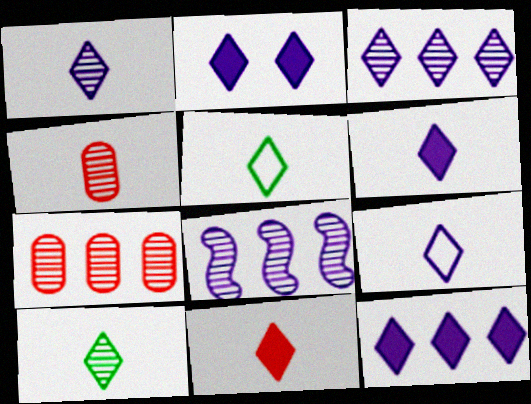[[1, 5, 11], 
[1, 6, 9], 
[2, 3, 9], 
[2, 6, 12], 
[9, 10, 11]]